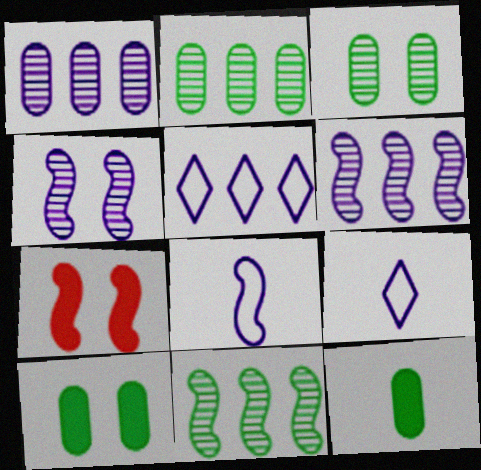[[2, 7, 9], 
[7, 8, 11]]